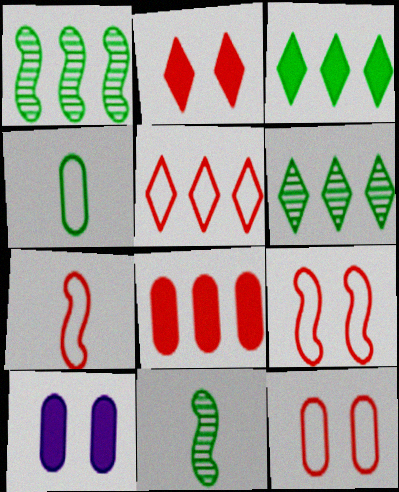[[5, 7, 12], 
[5, 10, 11], 
[6, 7, 10]]